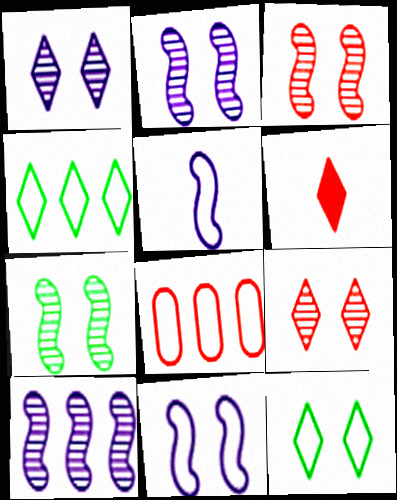[[1, 4, 6], 
[2, 3, 7], 
[3, 6, 8], 
[5, 8, 12]]